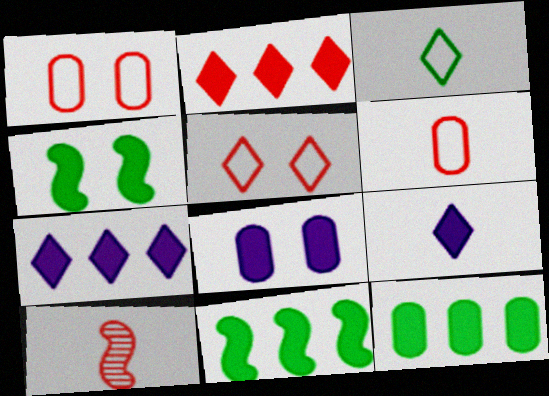[[1, 2, 10]]